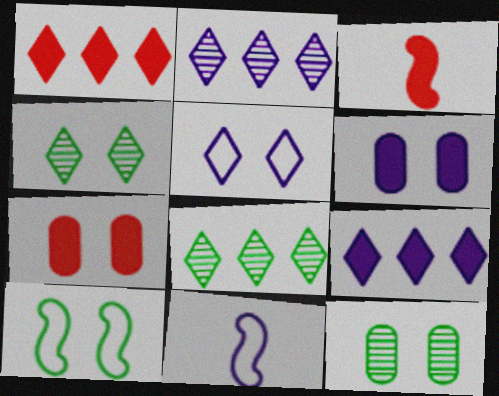[[1, 3, 7], 
[1, 11, 12], 
[2, 6, 11], 
[7, 8, 11]]